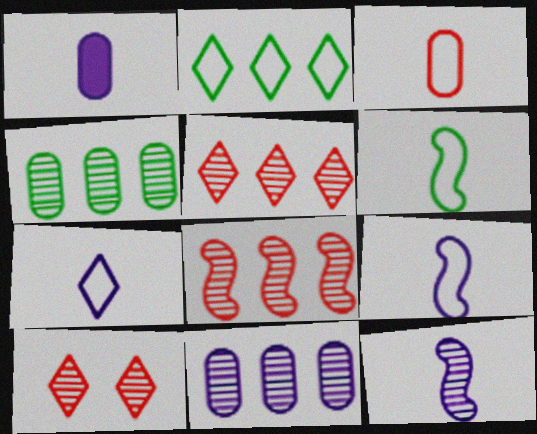[[1, 7, 12], 
[3, 6, 7], 
[4, 10, 12]]